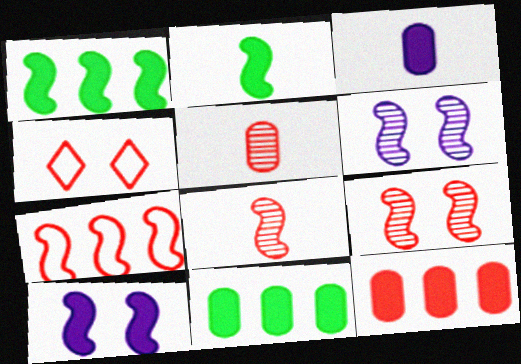[[2, 6, 7], 
[4, 8, 12]]